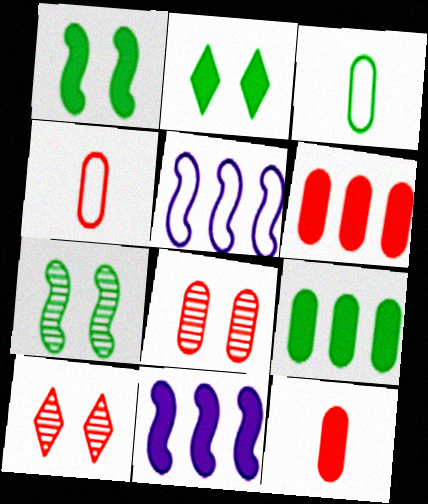[[2, 11, 12], 
[3, 10, 11], 
[4, 6, 8]]